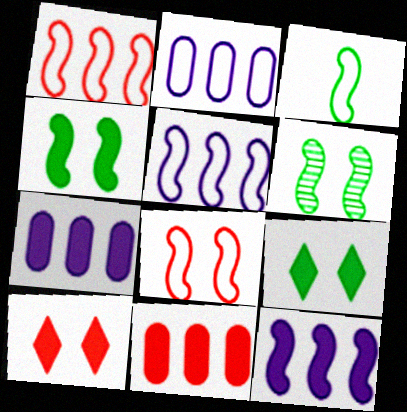[[3, 5, 8]]